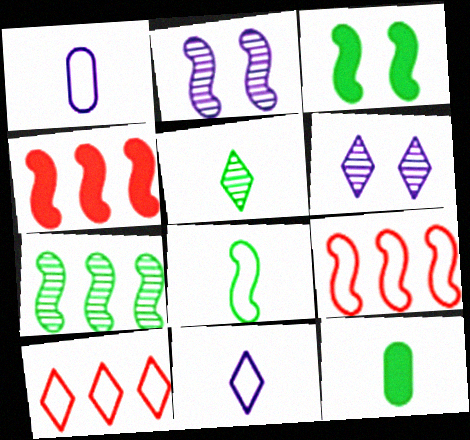[[2, 4, 8], 
[2, 10, 12], 
[3, 7, 8], 
[5, 8, 12], 
[6, 9, 12]]